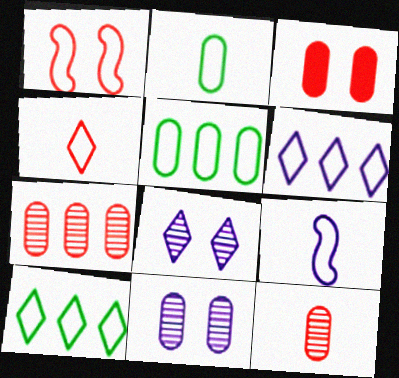[[1, 2, 6], 
[2, 4, 9]]